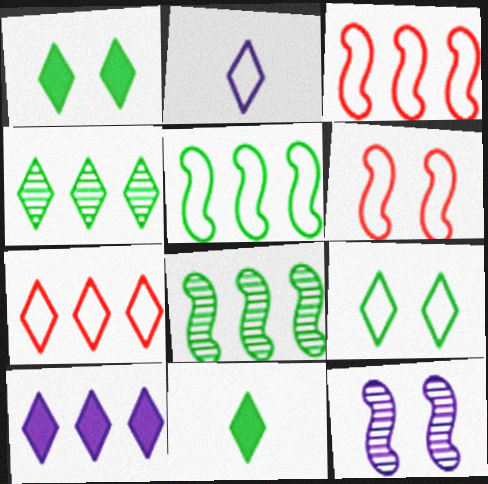[[2, 7, 9], 
[4, 7, 10], 
[4, 9, 11]]